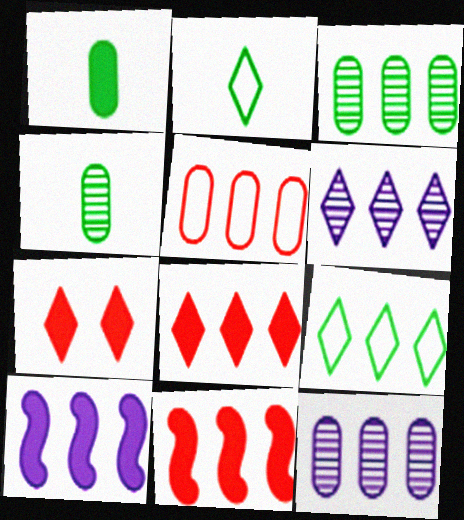[[1, 7, 10], 
[2, 6, 7], 
[6, 8, 9], 
[9, 11, 12]]